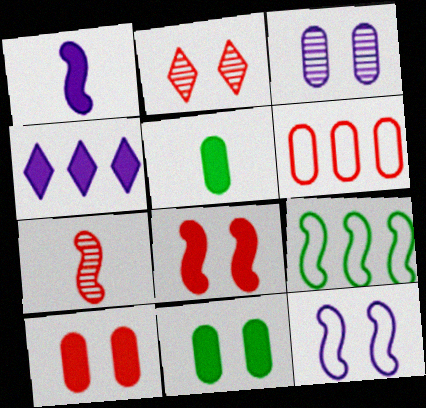[[2, 11, 12], 
[3, 5, 6], 
[4, 5, 8]]